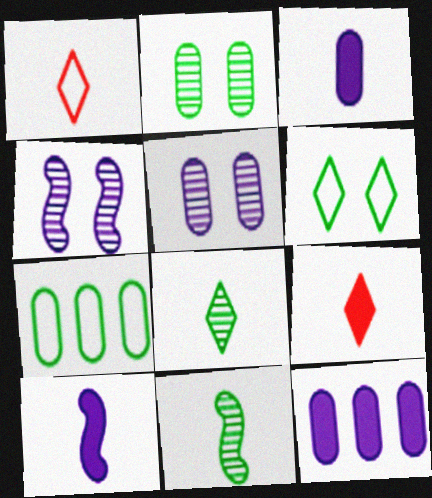[[1, 3, 11], 
[4, 7, 9]]